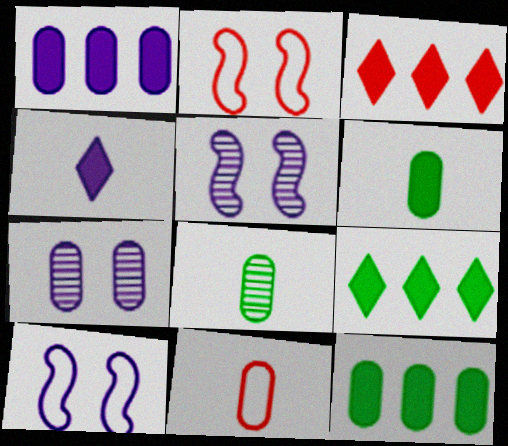[[3, 8, 10], 
[5, 9, 11], 
[7, 11, 12]]